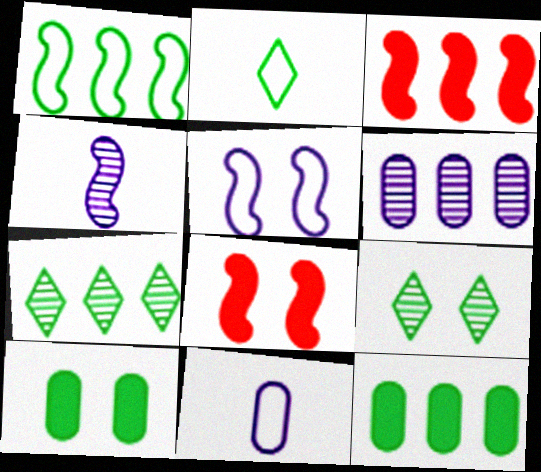[[1, 4, 8], 
[1, 7, 12], 
[2, 6, 8], 
[3, 9, 11], 
[7, 8, 11]]